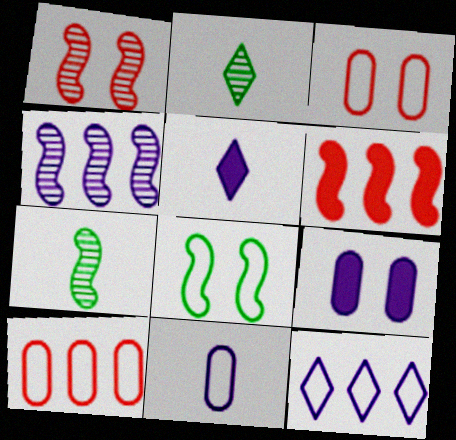[[1, 4, 7]]